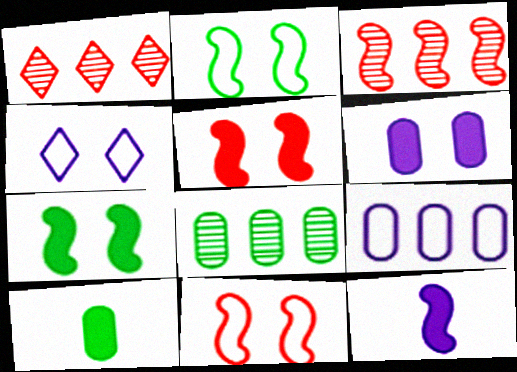[[2, 3, 12], 
[3, 4, 10]]